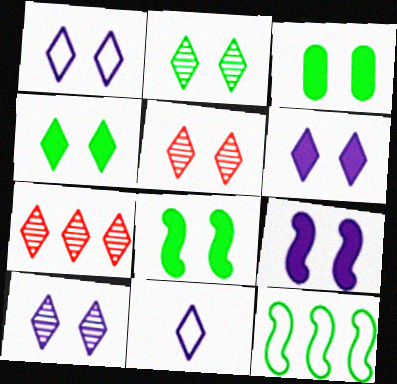[[1, 4, 5], 
[1, 6, 10], 
[2, 5, 10], 
[3, 4, 8], 
[4, 7, 11]]